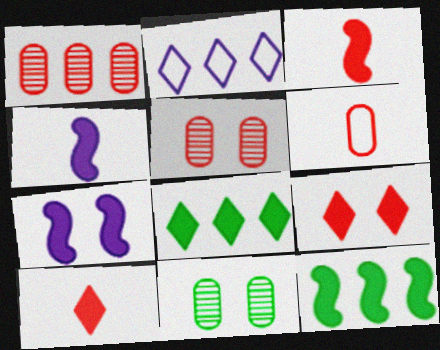[[1, 2, 12], 
[2, 3, 11], 
[3, 7, 12]]